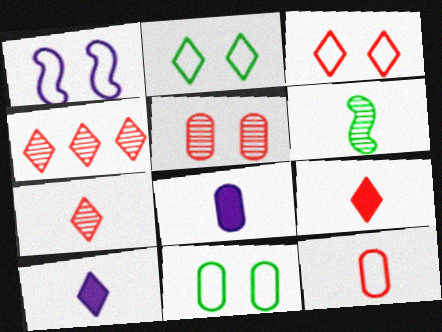[[1, 3, 11], 
[2, 4, 10], 
[3, 4, 9], 
[6, 10, 12]]